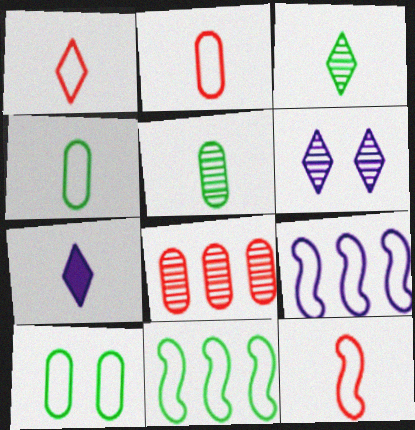[[1, 2, 12], 
[1, 3, 7], 
[1, 9, 10], 
[5, 7, 12]]